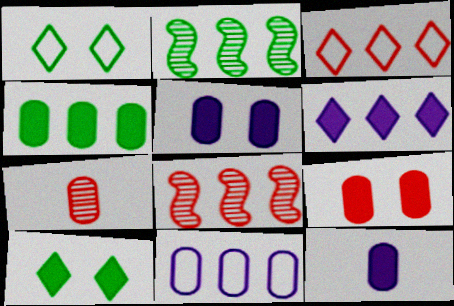[[1, 8, 12], 
[4, 9, 12]]